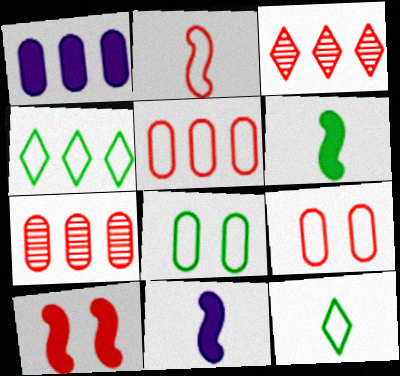[[3, 8, 11]]